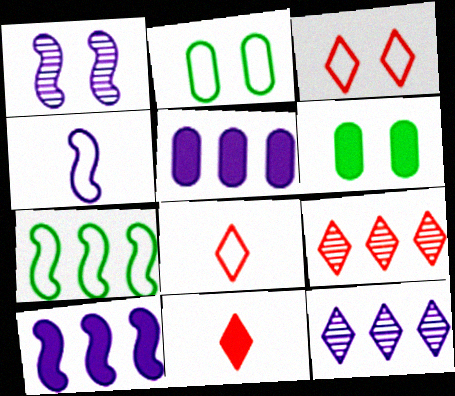[[1, 3, 6], 
[1, 4, 10], 
[3, 9, 11], 
[4, 6, 9], 
[5, 7, 9], 
[6, 10, 11]]